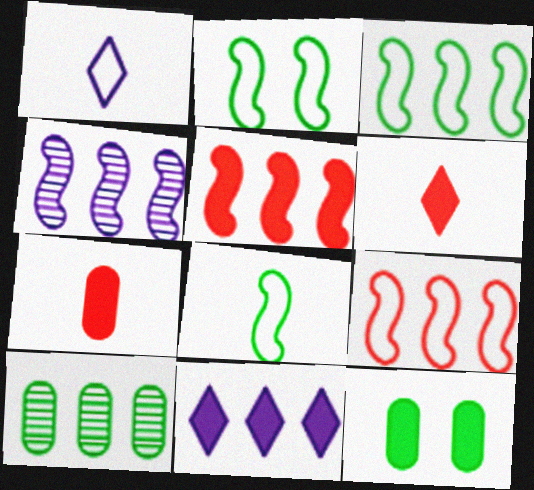[[2, 3, 8], 
[3, 4, 5], 
[9, 10, 11]]